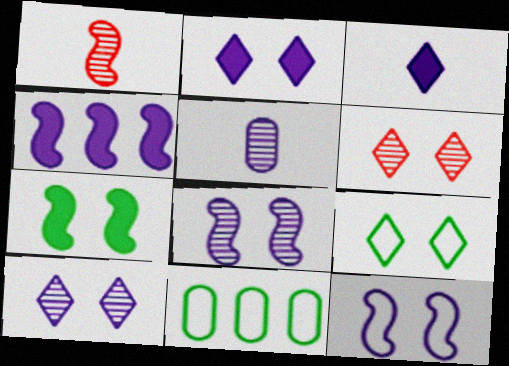[[1, 2, 11], 
[2, 6, 9]]